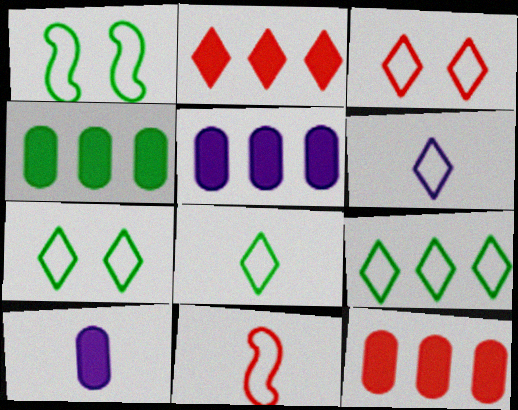[[3, 6, 9], 
[4, 5, 12], 
[7, 8, 9]]